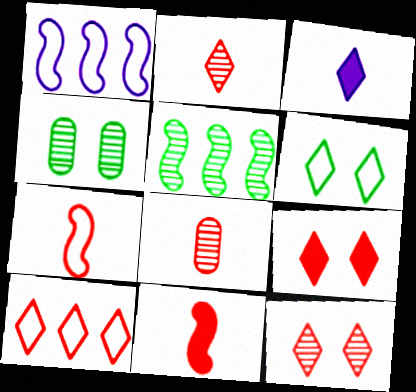[[2, 9, 10]]